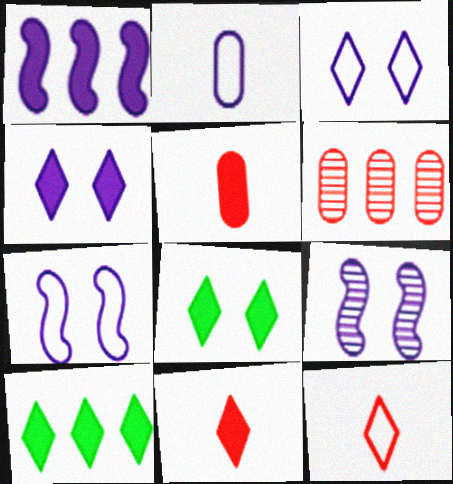[[1, 5, 8], 
[4, 10, 11]]